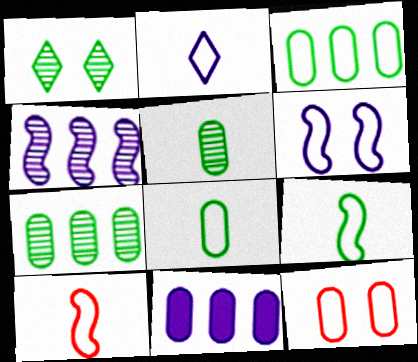[[1, 10, 11], 
[2, 8, 10], 
[5, 11, 12]]